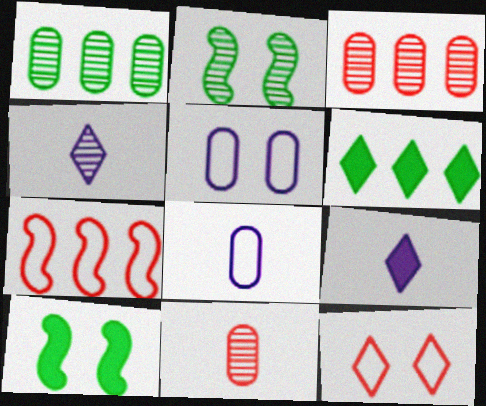[[2, 3, 4], 
[4, 6, 12]]